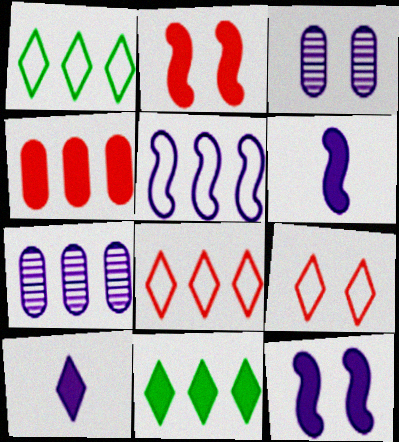[[3, 5, 10]]